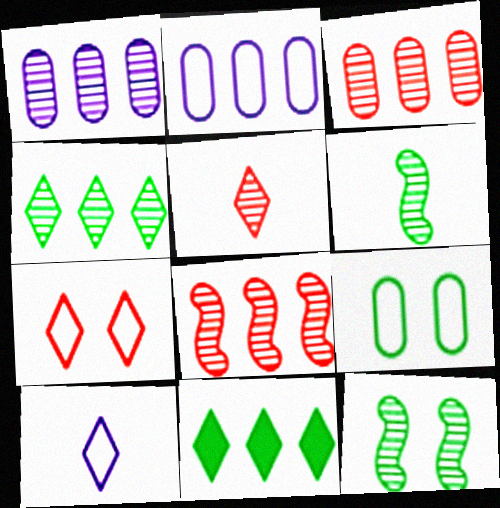[[1, 4, 8], 
[1, 5, 12], 
[2, 8, 11], 
[6, 9, 11]]